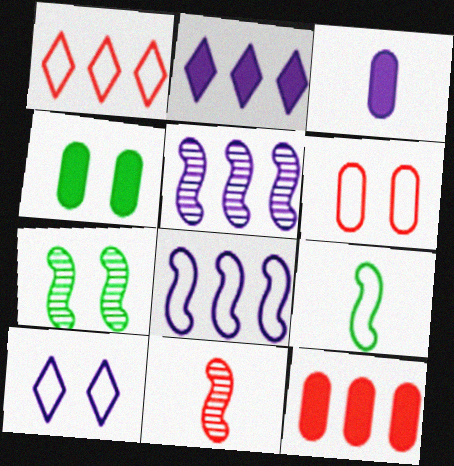[[1, 3, 7], 
[3, 4, 12], 
[3, 5, 10], 
[5, 7, 11]]